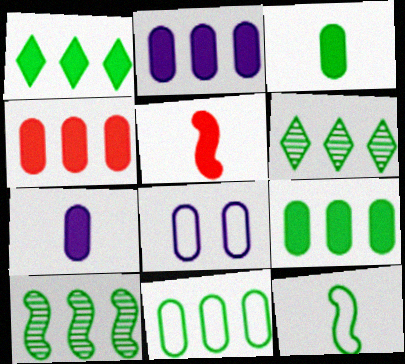[[1, 10, 11], 
[2, 4, 9], 
[5, 6, 8]]